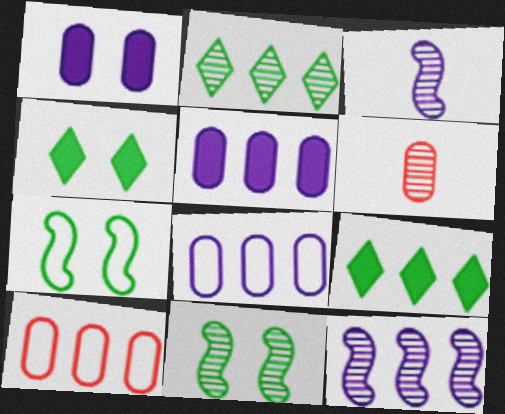[[3, 4, 10], 
[9, 10, 12]]